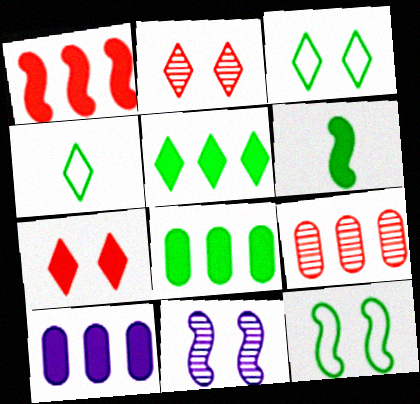[[1, 5, 10], 
[6, 7, 10]]